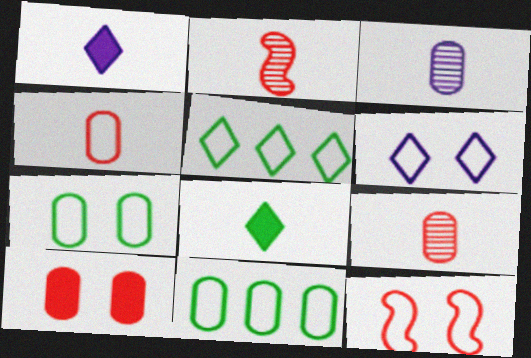[[3, 10, 11], 
[6, 7, 12]]